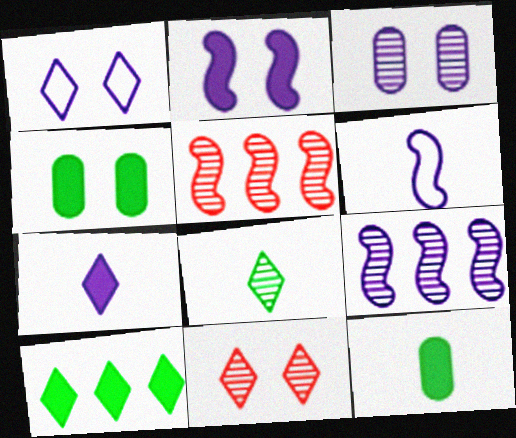[[1, 2, 3], 
[1, 5, 12], 
[2, 6, 9], 
[3, 5, 8]]